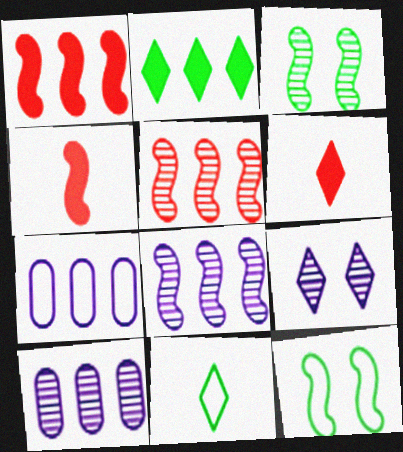[[2, 5, 7], 
[3, 6, 7], 
[4, 8, 12], 
[6, 10, 12]]